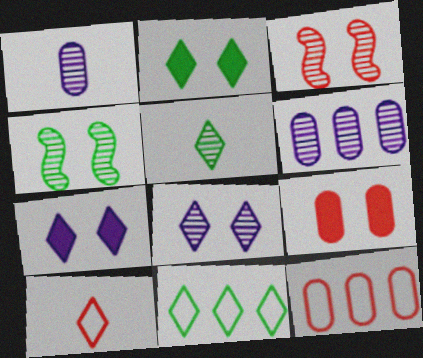[[2, 5, 11], 
[3, 5, 6]]